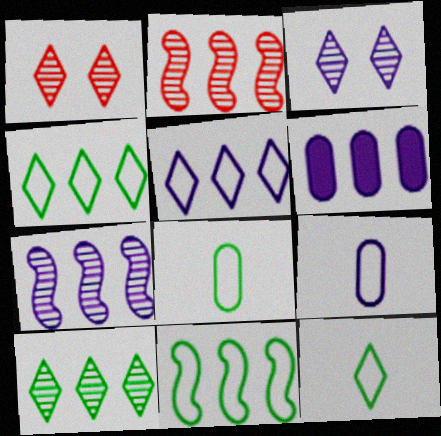[[2, 4, 6], 
[5, 6, 7]]